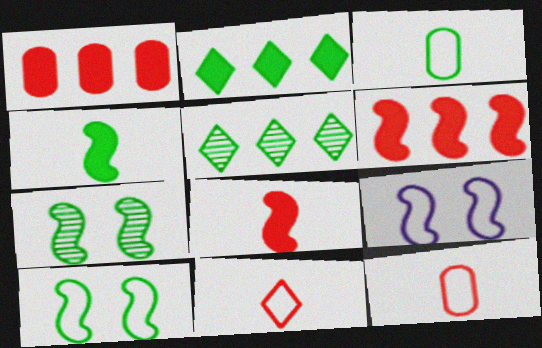[[2, 3, 7]]